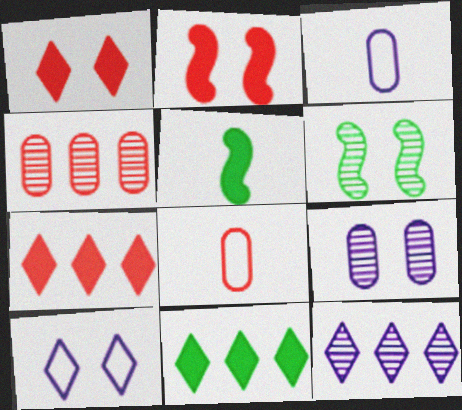[[3, 6, 7], 
[4, 5, 10]]